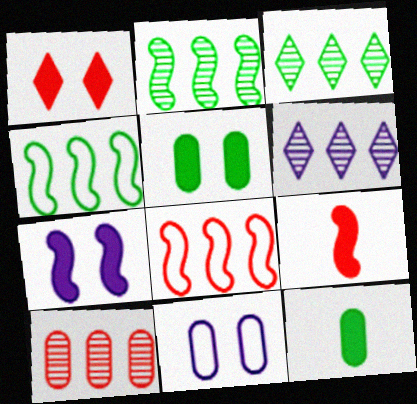[[1, 5, 7], 
[2, 6, 10], 
[3, 9, 11], 
[10, 11, 12]]